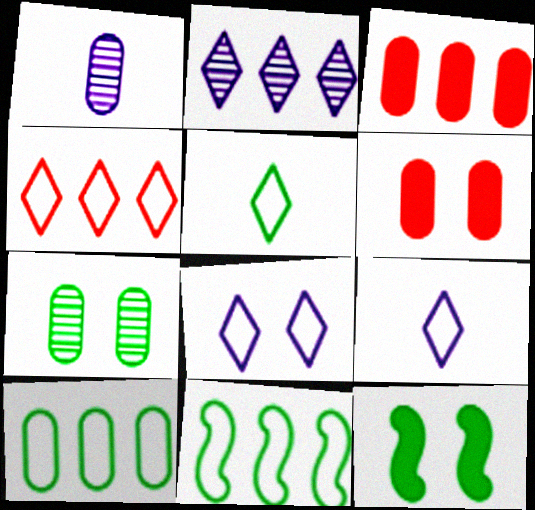[[1, 4, 12], 
[1, 6, 10], 
[2, 3, 11], 
[4, 5, 8]]